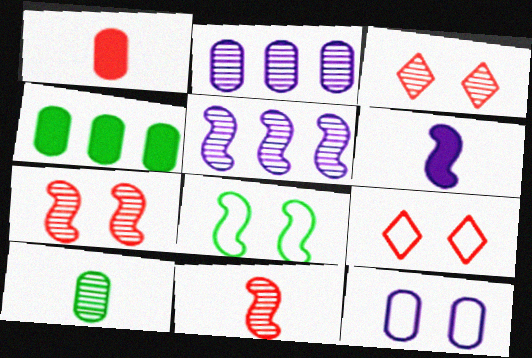[[3, 5, 10], 
[8, 9, 12]]